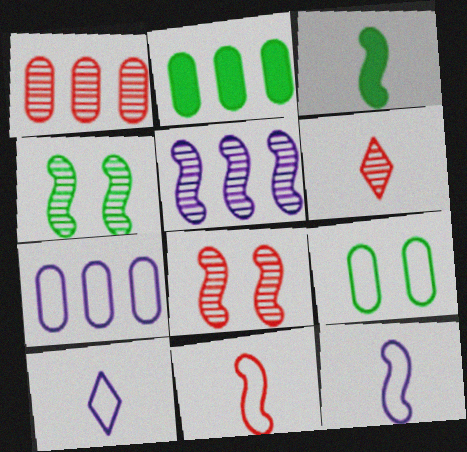[[1, 2, 7], 
[1, 6, 8], 
[2, 8, 10]]